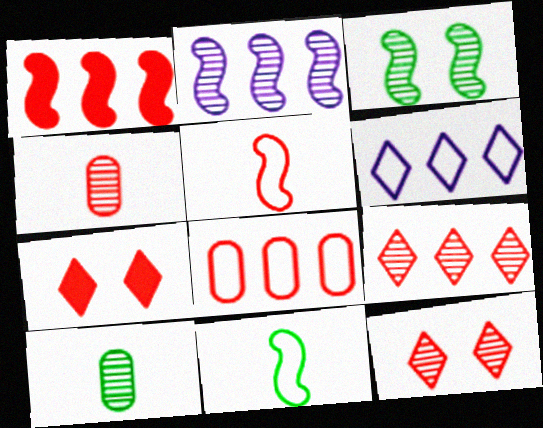[[1, 8, 9], 
[2, 10, 12]]